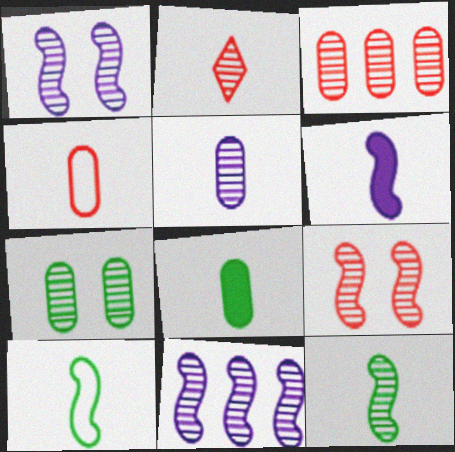[[2, 3, 9], 
[2, 5, 12], 
[2, 7, 11], 
[3, 5, 7], 
[4, 5, 8], 
[9, 11, 12]]